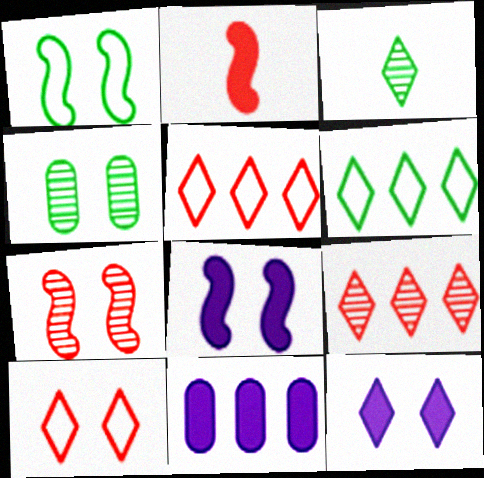[[1, 7, 8], 
[3, 5, 12], 
[4, 8, 10]]